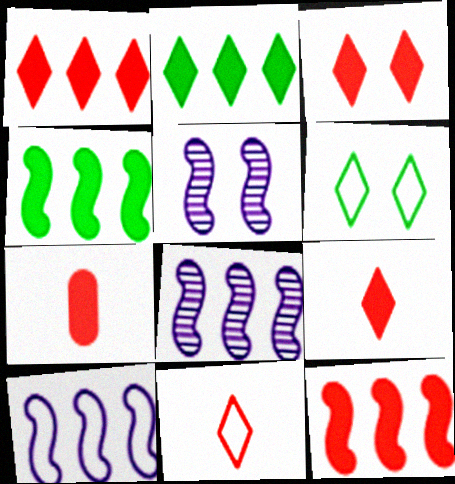[[1, 3, 9], 
[3, 7, 12], 
[6, 7, 8]]